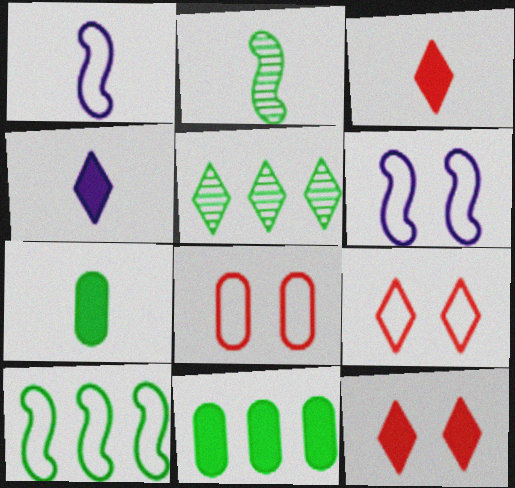[[4, 5, 9], 
[5, 10, 11]]